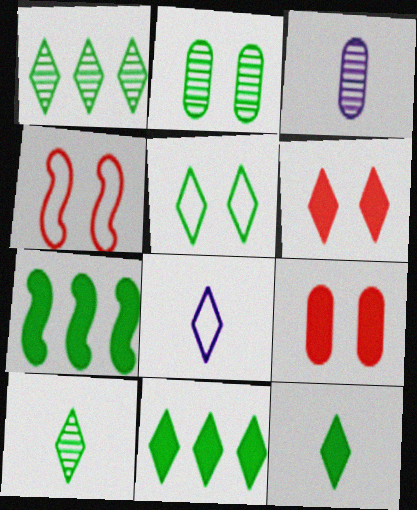[[1, 5, 12], 
[1, 6, 8], 
[3, 4, 11], 
[5, 10, 11]]